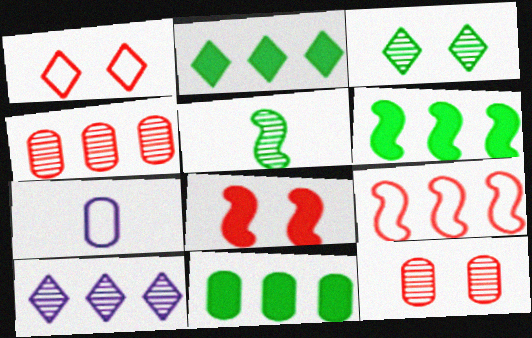[[1, 8, 12], 
[2, 6, 11], 
[5, 10, 12], 
[7, 11, 12], 
[9, 10, 11]]